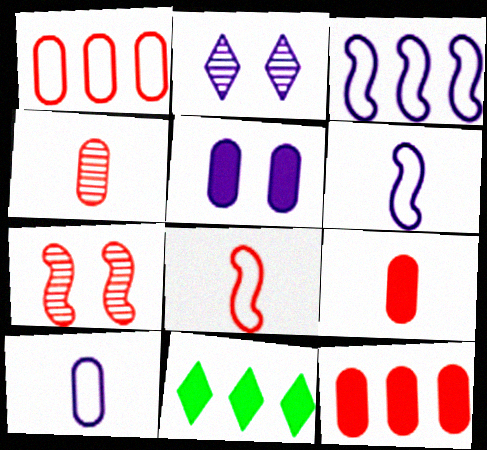[[7, 10, 11]]